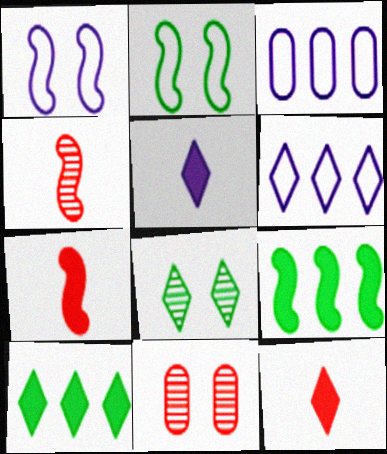[[1, 4, 9], 
[3, 7, 8], 
[6, 8, 12]]